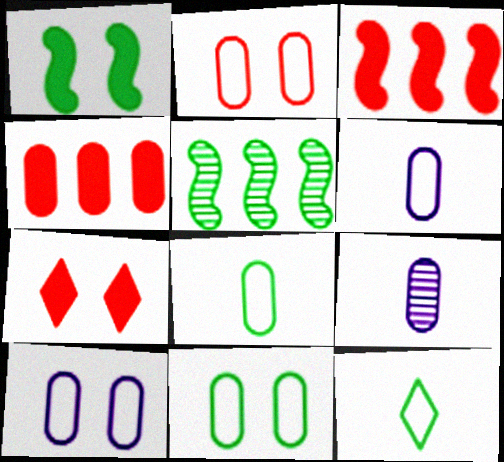[[2, 10, 11], 
[4, 9, 11], 
[5, 6, 7]]